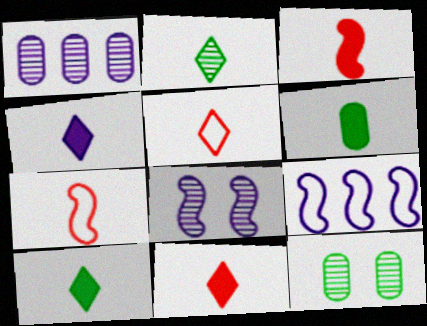[[2, 4, 5], 
[3, 4, 6], 
[4, 10, 11], 
[9, 11, 12]]